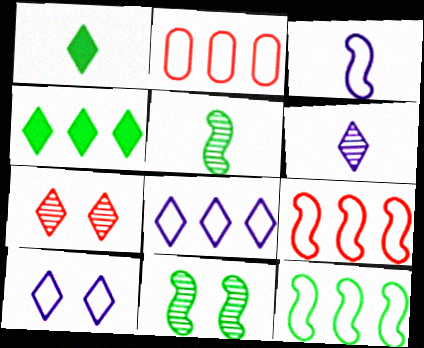[[1, 7, 8], 
[2, 8, 12]]